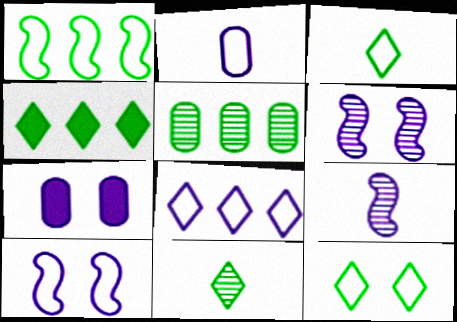[[1, 4, 5], 
[2, 8, 10], 
[4, 11, 12], 
[7, 8, 9]]